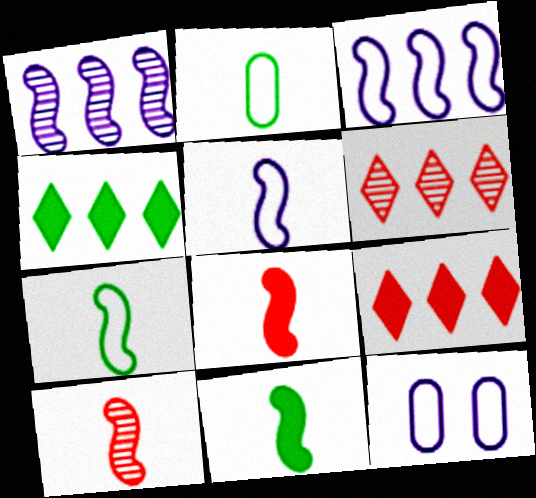[[4, 10, 12], 
[5, 10, 11], 
[6, 11, 12]]